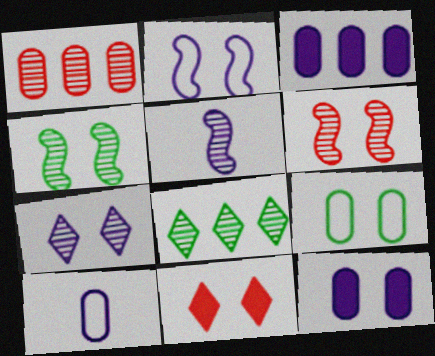[[2, 7, 12]]